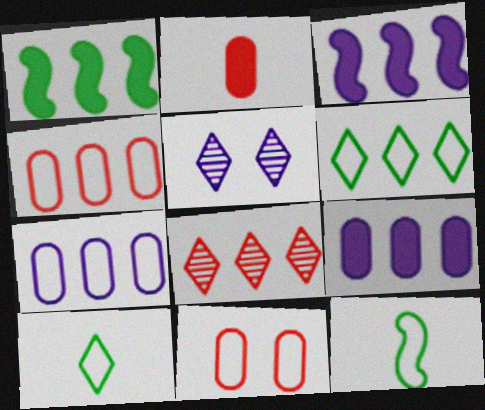[[1, 7, 8]]